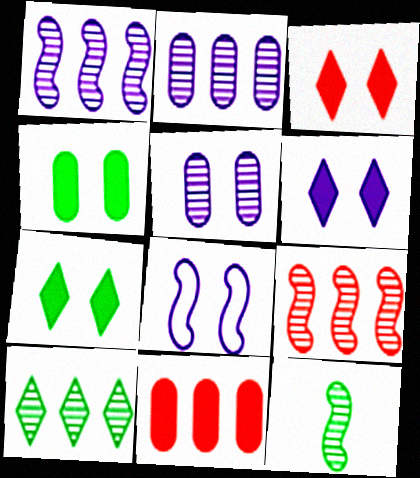[[2, 9, 10], 
[3, 6, 7], 
[5, 6, 8]]